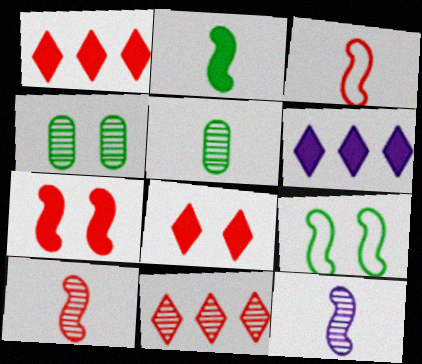[[2, 3, 12], 
[3, 4, 6], 
[4, 11, 12]]